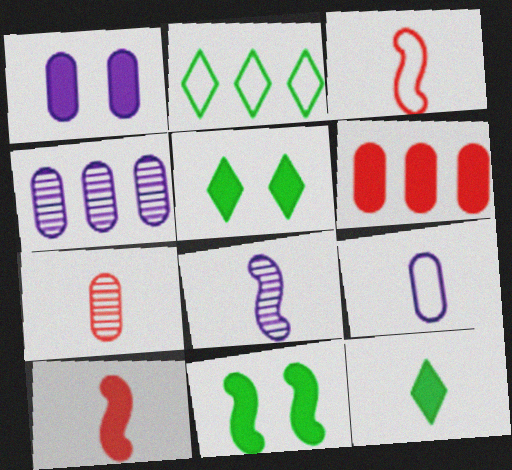[[1, 4, 9], 
[3, 4, 5]]